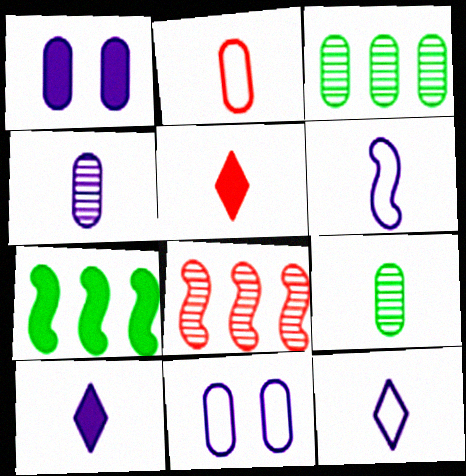[[1, 2, 3], 
[1, 5, 7], 
[4, 6, 10], 
[5, 6, 9]]